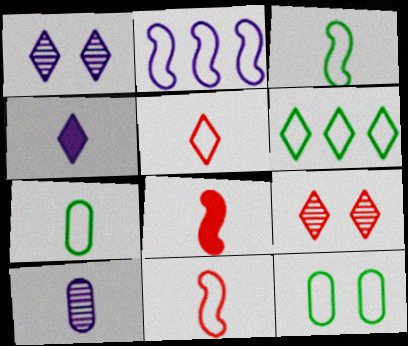[[2, 5, 12], 
[3, 6, 12], 
[4, 6, 9]]